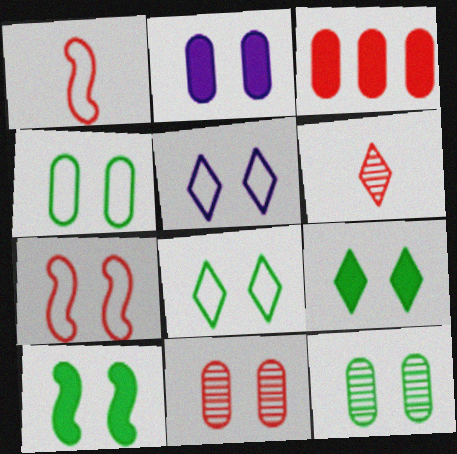[[2, 4, 11], 
[3, 6, 7], 
[4, 5, 7], 
[5, 10, 11], 
[8, 10, 12]]